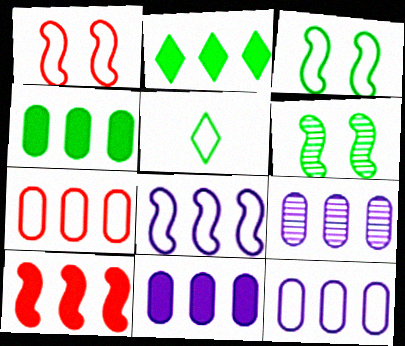[[1, 5, 12], 
[2, 10, 11], 
[4, 5, 6], 
[4, 7, 9], 
[9, 11, 12]]